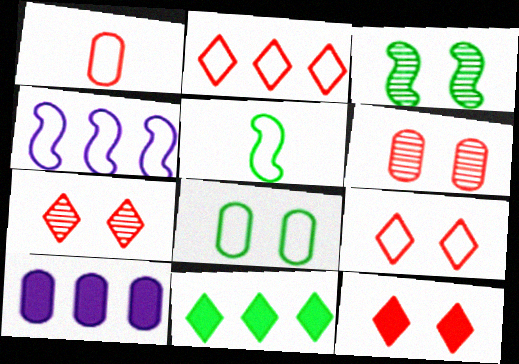[[5, 7, 10], 
[7, 9, 12]]